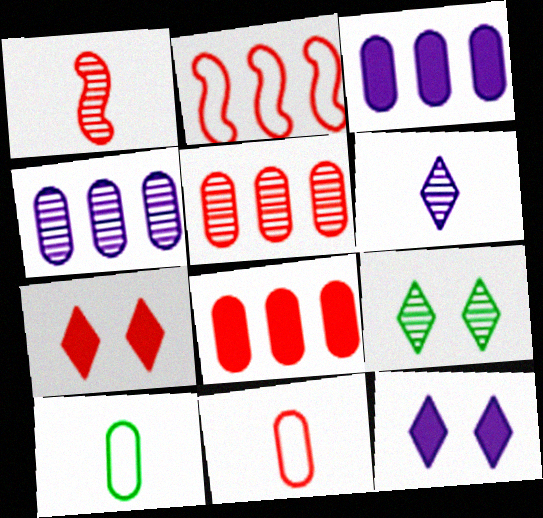[[1, 4, 9]]